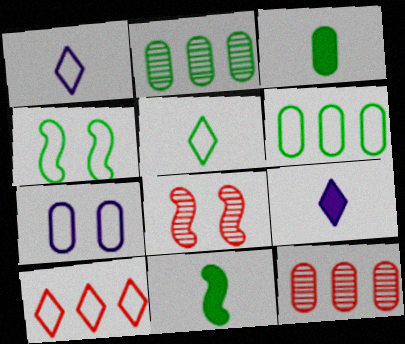[[3, 7, 12], 
[4, 5, 6], 
[4, 9, 12], 
[6, 8, 9]]